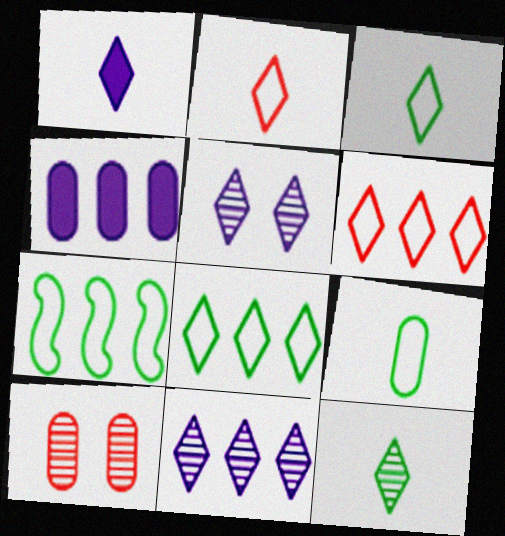[[1, 2, 12], 
[1, 7, 10], 
[4, 9, 10]]